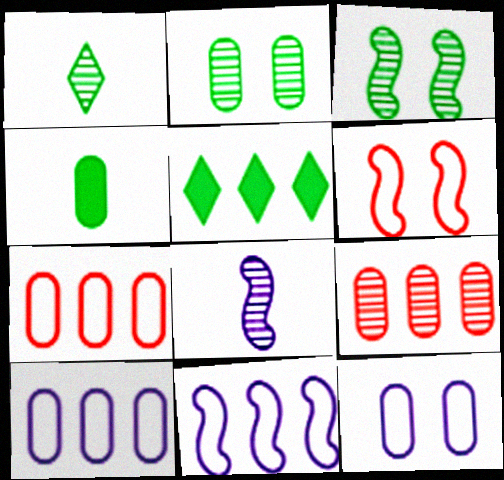[[4, 9, 12], 
[5, 9, 11]]